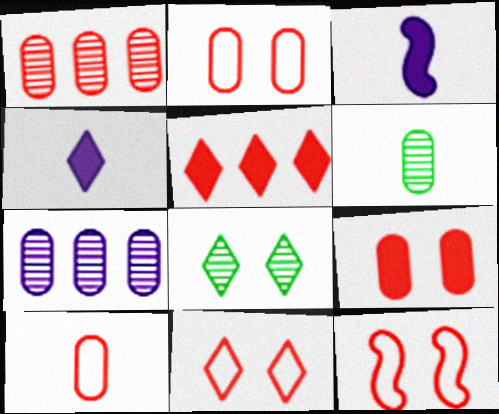[[1, 9, 10], 
[2, 11, 12]]